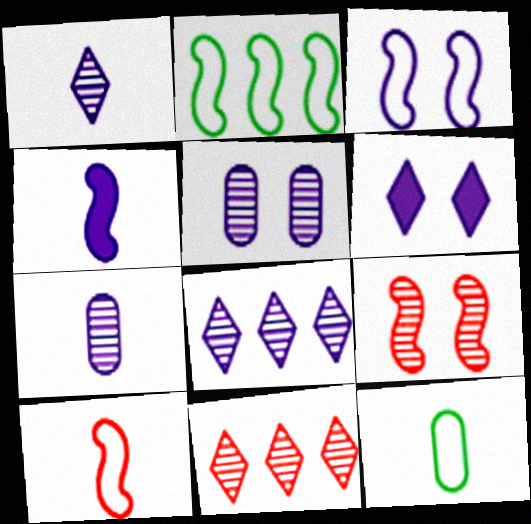[[2, 3, 10], 
[2, 4, 9], 
[3, 5, 6]]